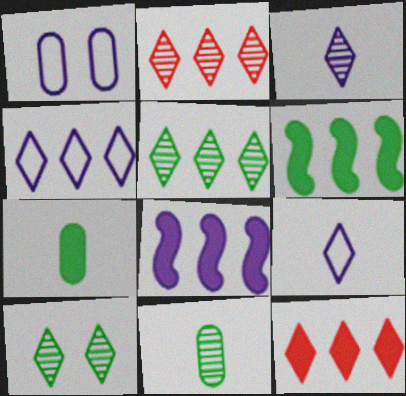[[1, 3, 8], 
[2, 3, 10], 
[4, 5, 12], 
[9, 10, 12]]